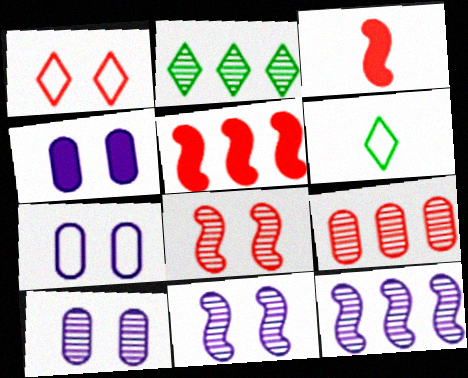[[1, 3, 9], 
[2, 3, 7], 
[2, 9, 12], 
[4, 7, 10], 
[5, 6, 10]]